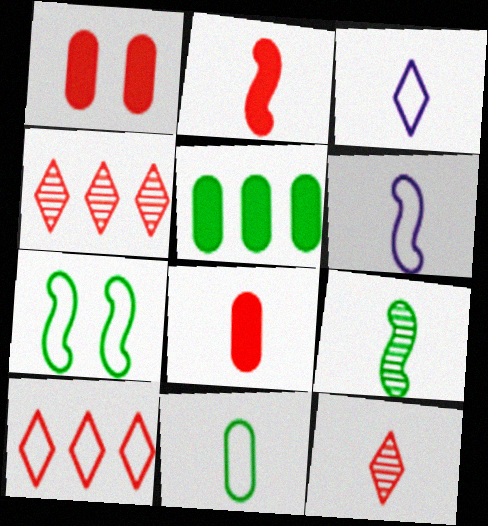[[2, 6, 9], 
[3, 8, 9]]